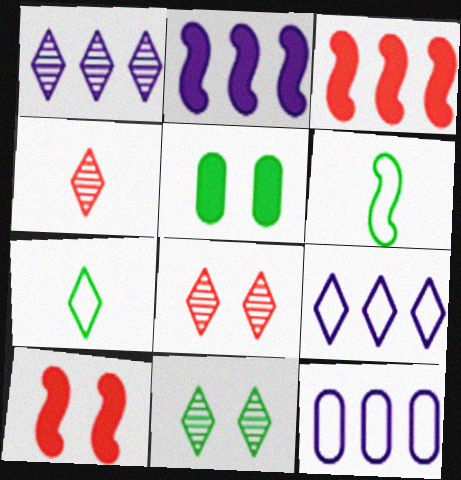[[1, 2, 12], 
[1, 4, 11]]